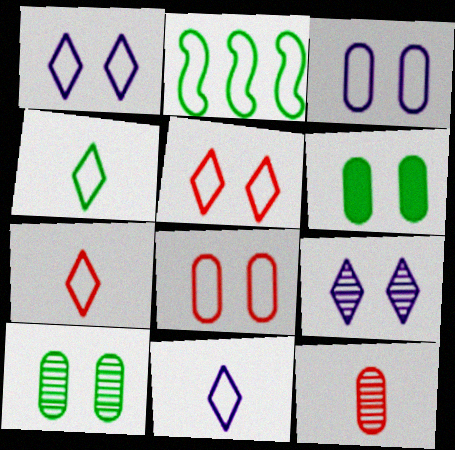[[2, 3, 7], 
[2, 8, 11], 
[4, 7, 11]]